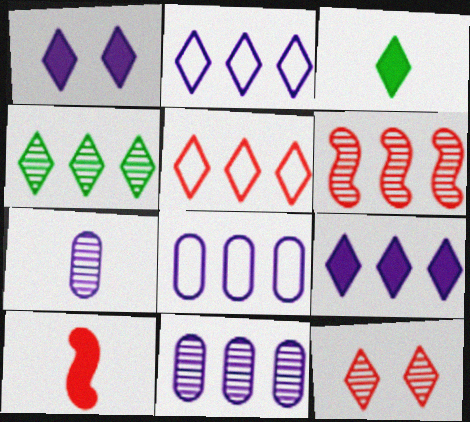[[2, 3, 12], 
[4, 5, 9], 
[4, 6, 11]]